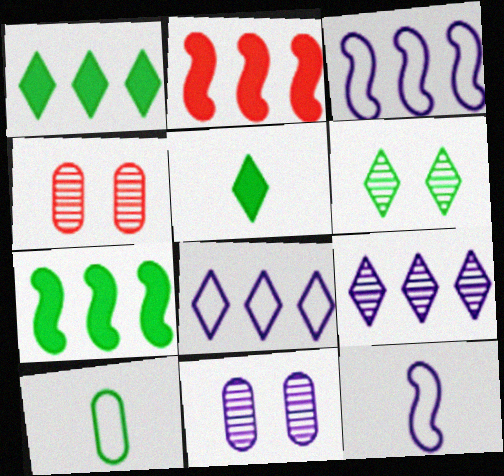[[1, 4, 12], 
[3, 4, 5], 
[6, 7, 10]]